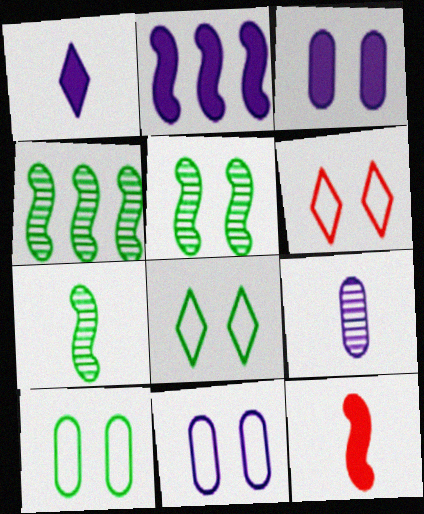[[1, 2, 3], 
[3, 5, 6], 
[4, 5, 7]]